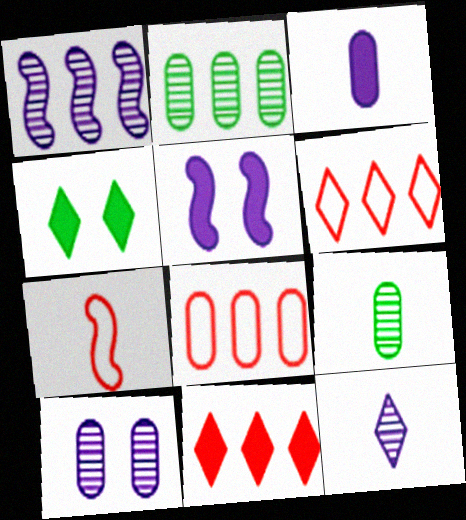[[1, 10, 12], 
[4, 6, 12], 
[5, 6, 9]]